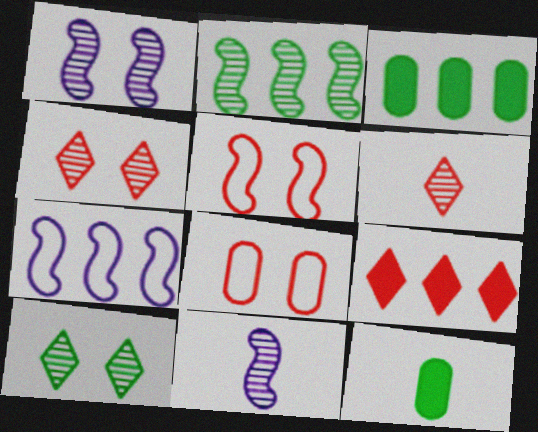[[4, 7, 12]]